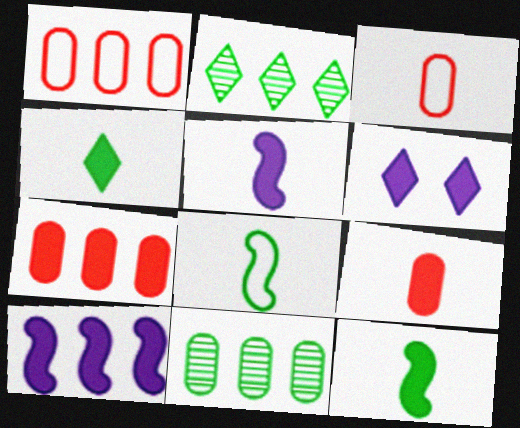[[1, 2, 10], 
[4, 5, 9], 
[6, 7, 12]]